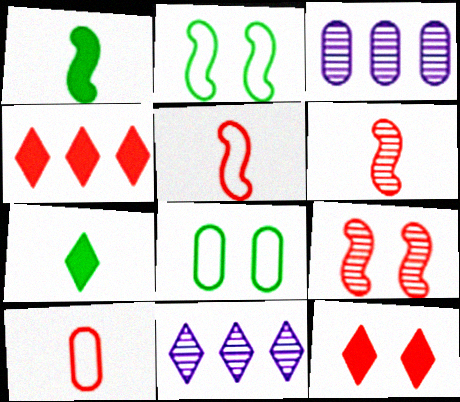[[4, 9, 10]]